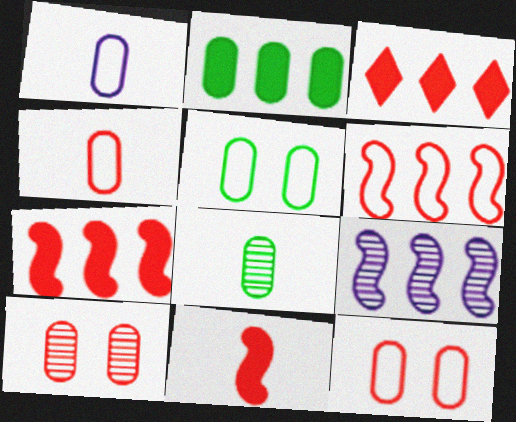[[1, 2, 10], 
[2, 5, 8]]